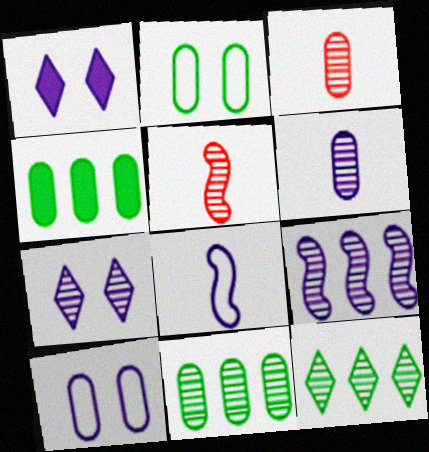[[3, 4, 10], 
[5, 7, 11], 
[6, 7, 9]]